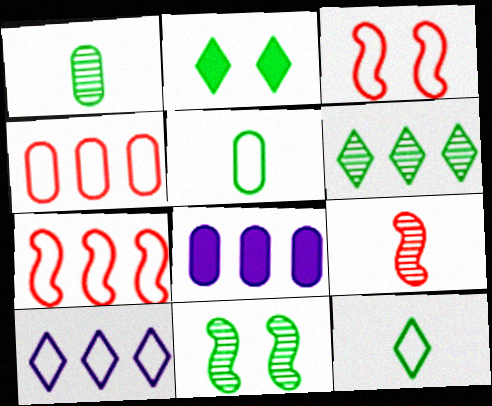[[1, 6, 11], 
[2, 6, 12], 
[3, 5, 10], 
[6, 7, 8]]